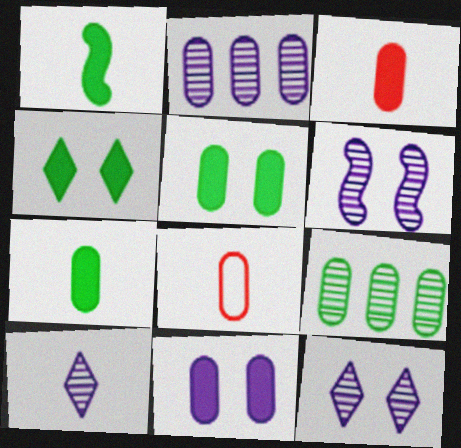[[1, 8, 10], 
[2, 5, 8], 
[2, 6, 10], 
[8, 9, 11]]